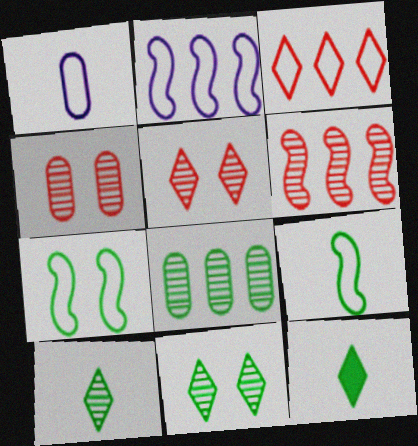[[1, 3, 7], 
[2, 4, 12], 
[7, 8, 12]]